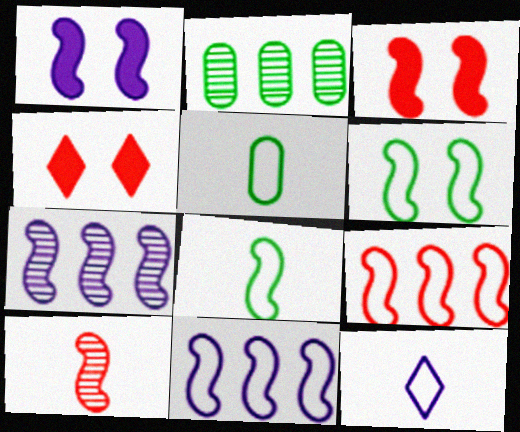[[2, 3, 12], 
[3, 7, 8], 
[3, 9, 10], 
[4, 5, 7]]